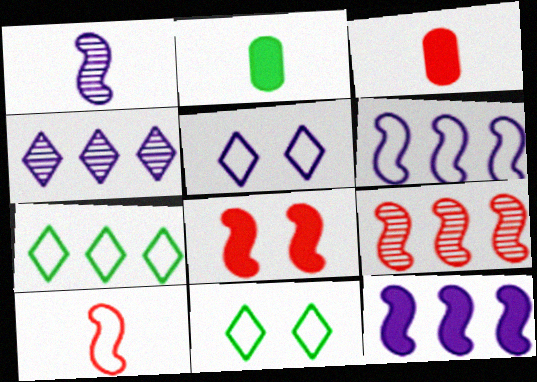[[2, 5, 9], 
[8, 9, 10]]